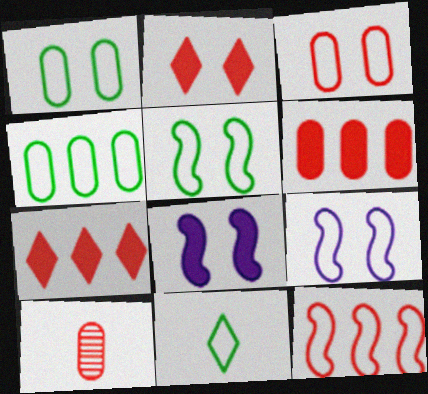[[2, 10, 12], 
[3, 6, 10], 
[4, 5, 11]]